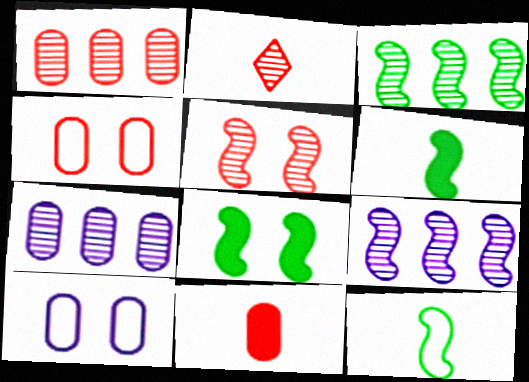[[1, 2, 5], 
[1, 4, 11], 
[3, 8, 12]]